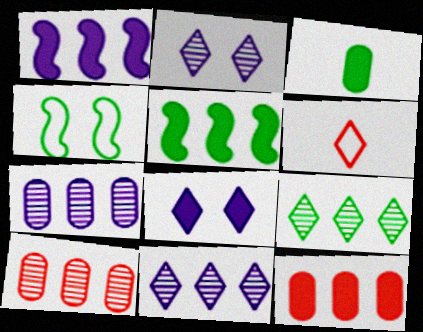[[3, 4, 9], 
[6, 8, 9]]